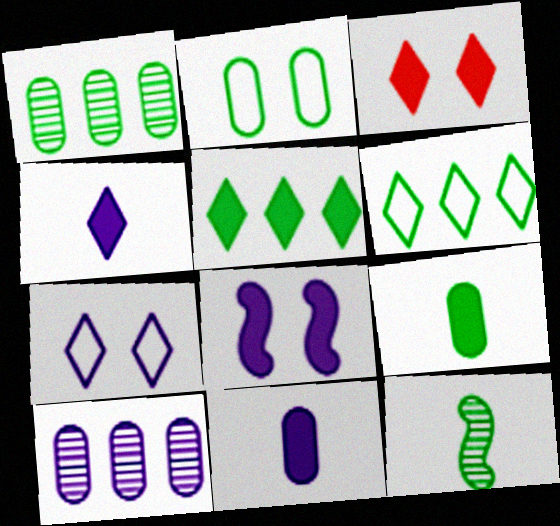[[1, 2, 9], 
[2, 5, 12], 
[3, 4, 5]]